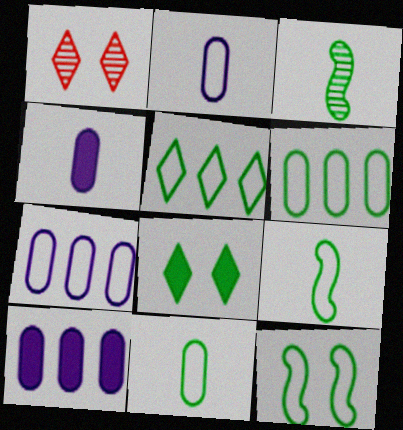[[1, 9, 10], 
[3, 6, 8], 
[5, 11, 12]]